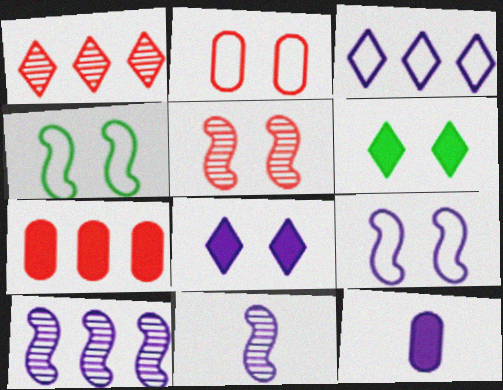[[1, 4, 12]]